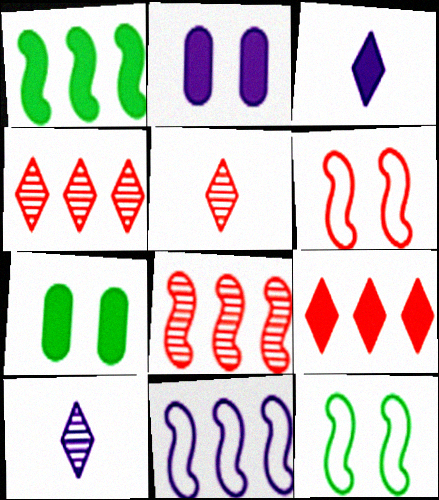[[1, 8, 11], 
[2, 10, 11], 
[5, 7, 11]]